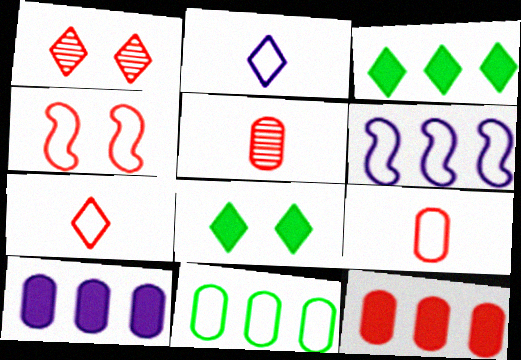[[1, 2, 3], 
[2, 4, 11], 
[5, 6, 8]]